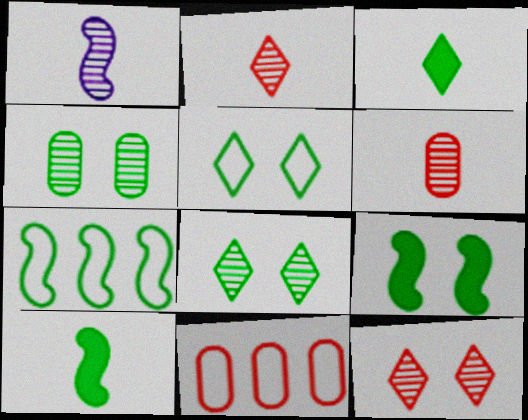[[3, 4, 7], 
[4, 5, 9]]